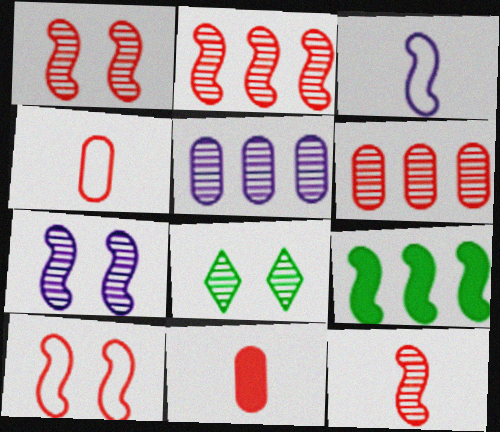[[1, 2, 12], 
[1, 3, 9], 
[5, 8, 12]]